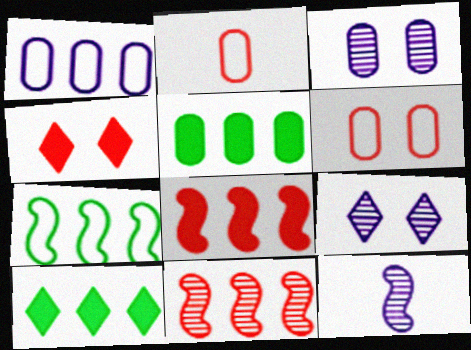[[1, 10, 11], 
[2, 3, 5], 
[2, 4, 11], 
[6, 10, 12]]